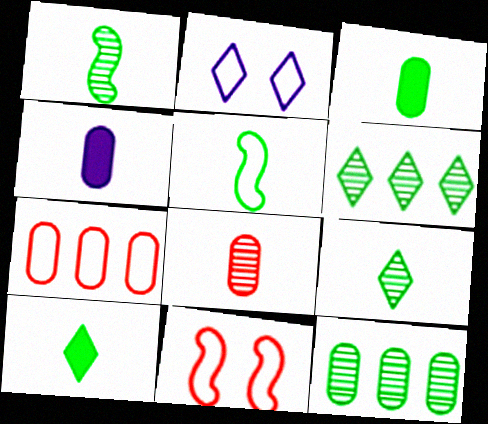[[2, 5, 7], 
[3, 5, 9], 
[4, 6, 11]]